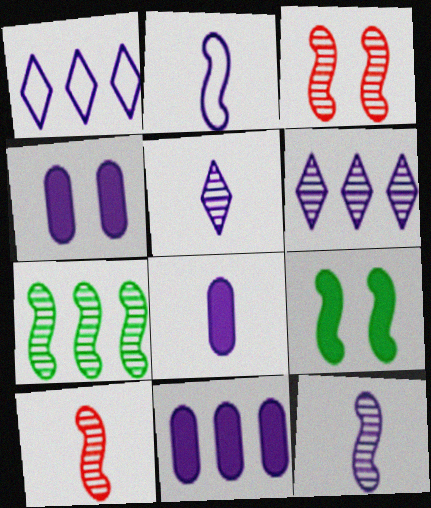[[1, 4, 12], 
[2, 4, 6], 
[2, 5, 8], 
[3, 7, 12], 
[4, 8, 11]]